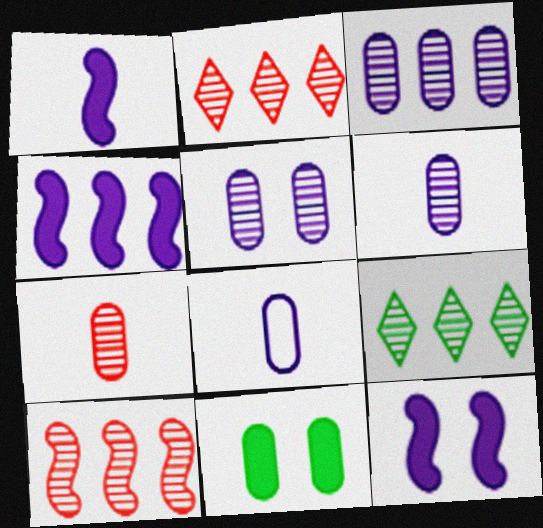[[1, 4, 12], 
[3, 5, 6], 
[3, 9, 10]]